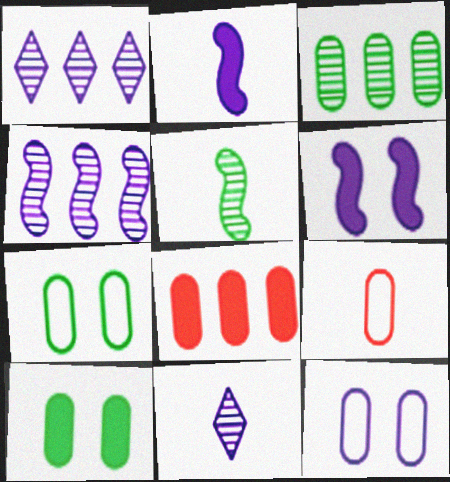[[1, 2, 12]]